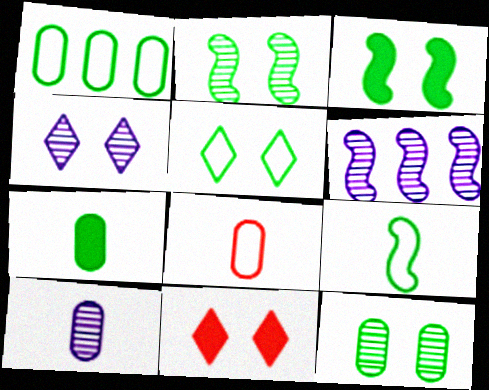[[1, 5, 9], 
[1, 7, 12], 
[3, 5, 12], 
[4, 5, 11], 
[4, 6, 10], 
[7, 8, 10]]